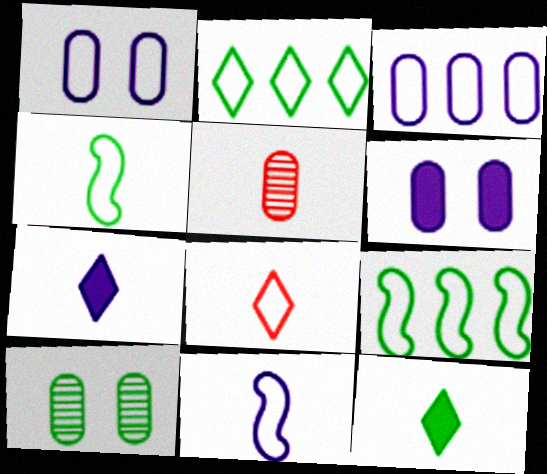[[1, 8, 9], 
[4, 5, 7], 
[5, 11, 12], 
[9, 10, 12]]